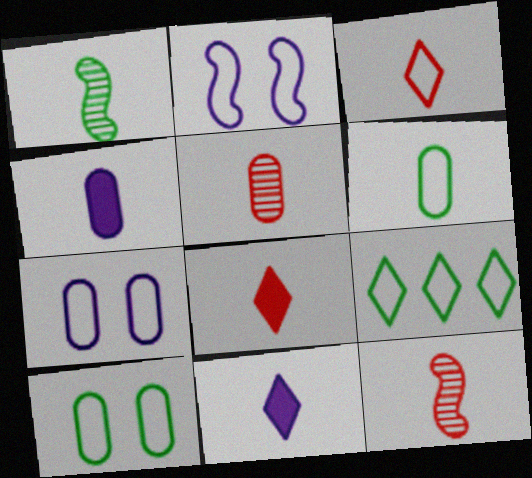[[1, 3, 4], 
[4, 5, 6], 
[6, 11, 12]]